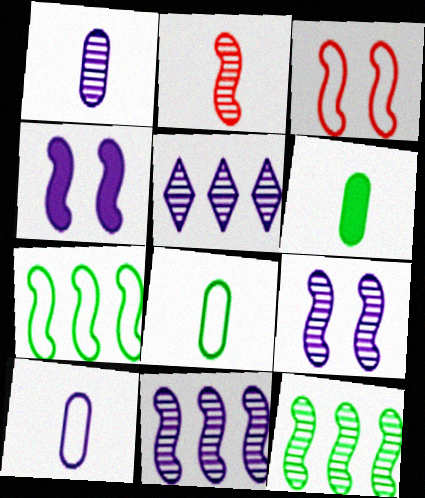[[1, 5, 9], 
[2, 4, 7], 
[2, 9, 12], 
[3, 5, 6], 
[4, 5, 10]]